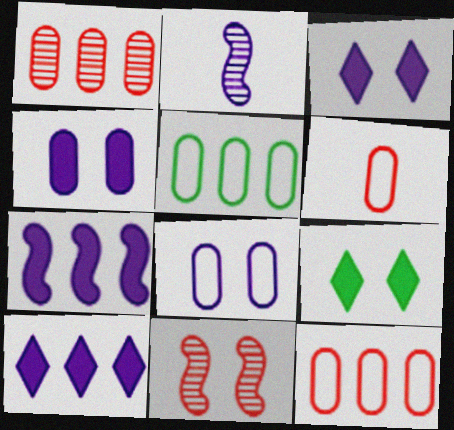[[2, 8, 10], 
[2, 9, 12], 
[5, 6, 8], 
[8, 9, 11]]